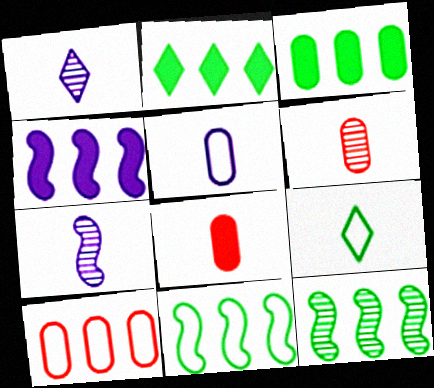[[7, 8, 9]]